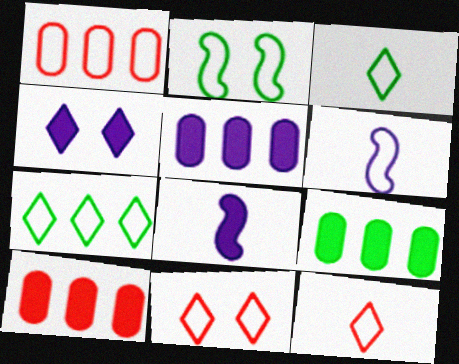[[4, 5, 8], 
[5, 9, 10]]